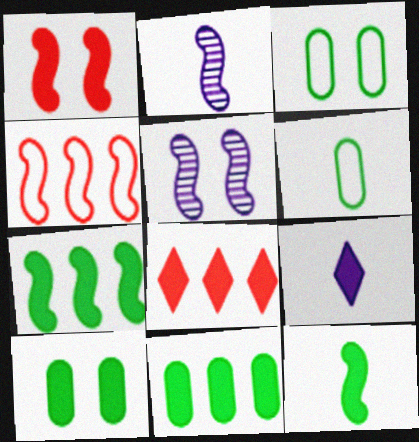[[1, 9, 11], 
[2, 3, 8], 
[4, 5, 12], 
[5, 6, 8]]